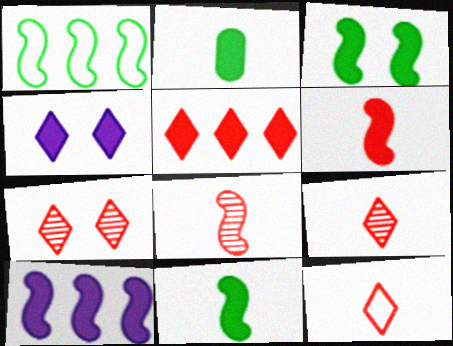[[3, 6, 10], 
[5, 7, 12]]